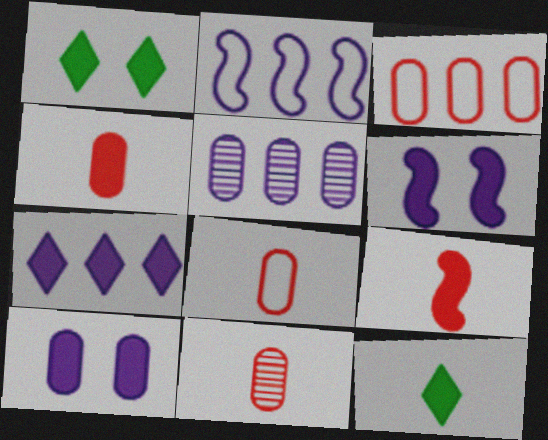[[1, 2, 11], 
[2, 5, 7], 
[4, 8, 11]]